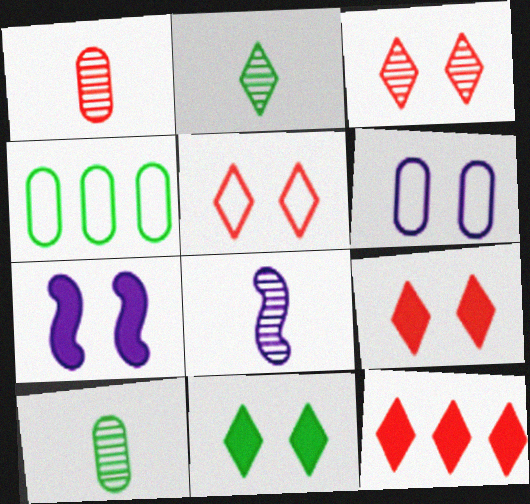[[1, 2, 8], 
[3, 5, 9], 
[4, 8, 9]]